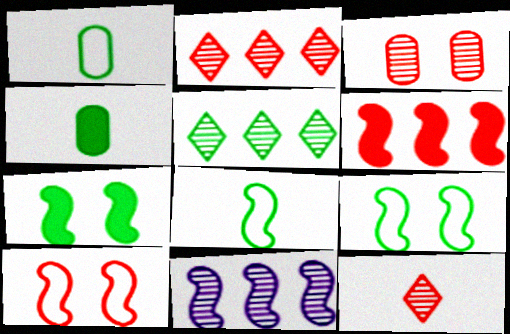[[1, 5, 7], 
[4, 5, 9]]